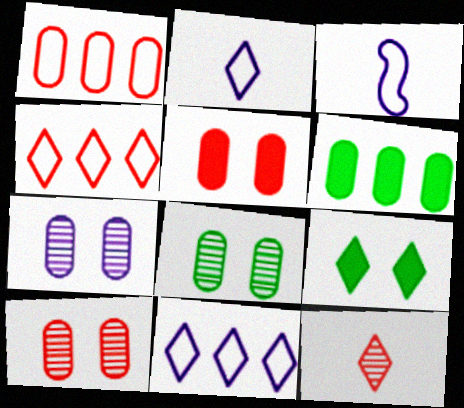[[7, 8, 10], 
[9, 11, 12]]